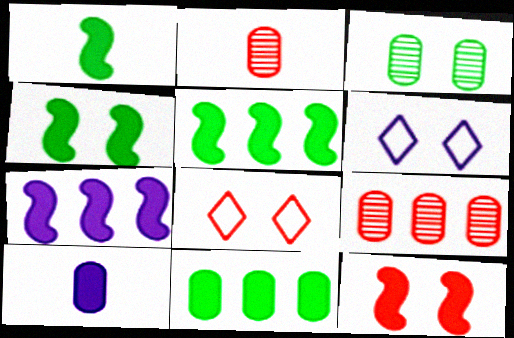[[1, 4, 5], 
[1, 6, 9], 
[1, 7, 12], 
[2, 5, 6], 
[3, 6, 12]]